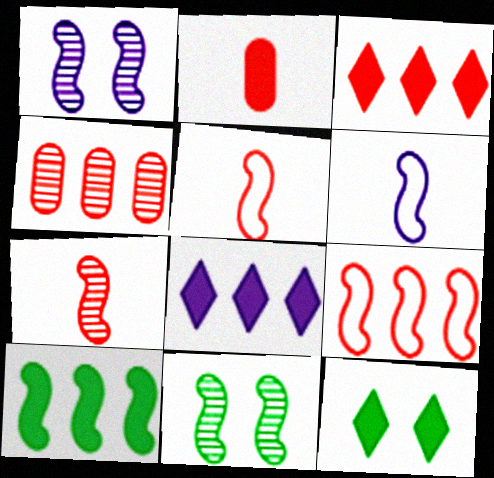[[1, 5, 10], 
[3, 4, 9], 
[4, 6, 12]]